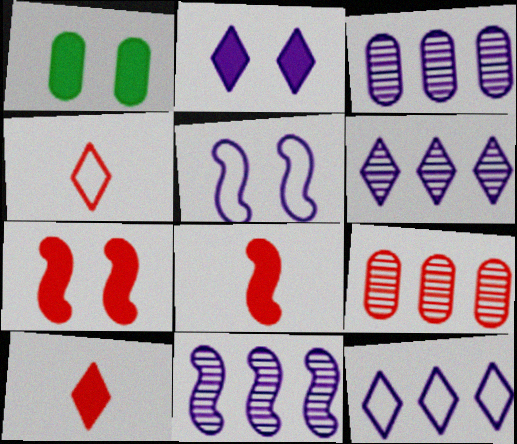[[1, 2, 7], 
[1, 4, 11], 
[3, 6, 11], 
[4, 7, 9]]